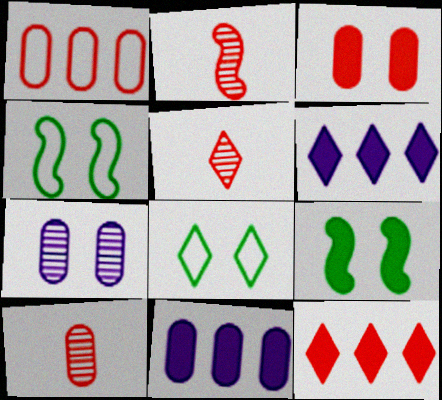[[1, 3, 10], 
[2, 5, 10], 
[2, 8, 11], 
[4, 5, 11], 
[4, 6, 10], 
[5, 6, 8]]